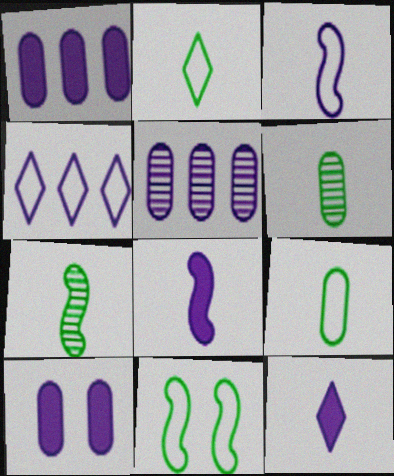[]